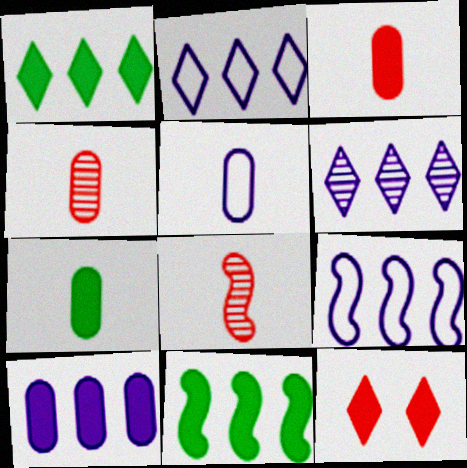[[4, 5, 7], 
[6, 9, 10]]